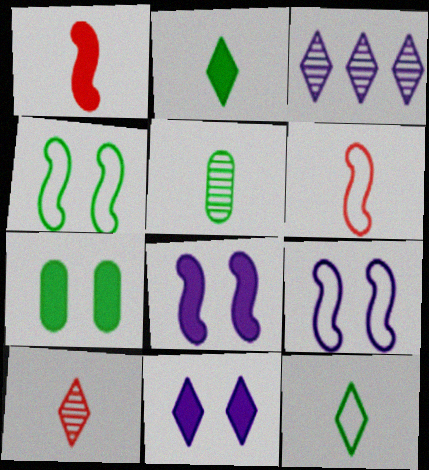[[3, 6, 7]]